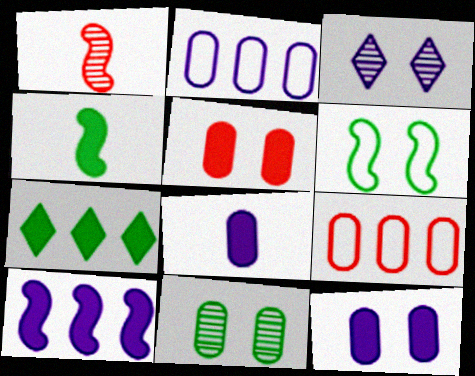[[1, 6, 10], 
[3, 4, 9], 
[3, 5, 6], 
[8, 9, 11]]